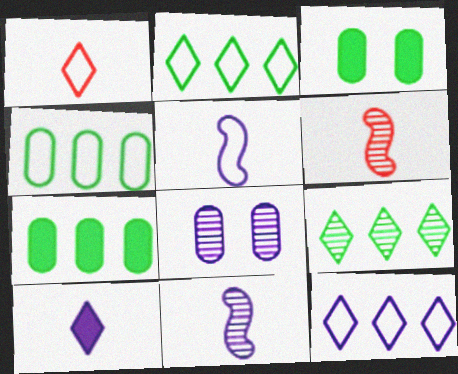[[3, 6, 12], 
[6, 8, 9]]